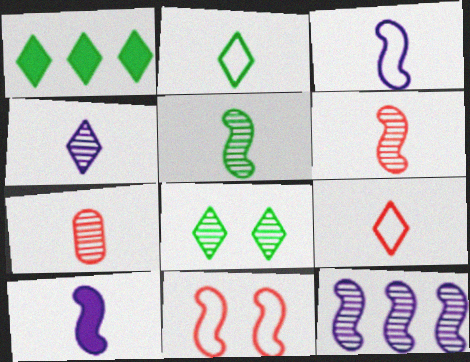[[1, 2, 8], 
[2, 7, 10], 
[4, 5, 7], 
[7, 8, 12]]